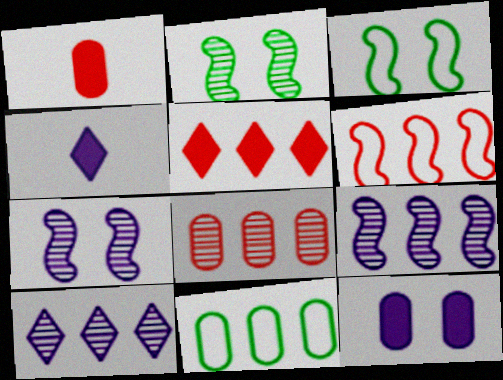[[1, 3, 10], 
[3, 4, 8], 
[5, 6, 8], 
[5, 9, 11]]